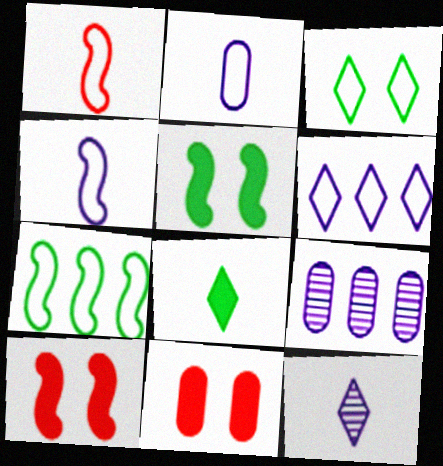[[7, 11, 12]]